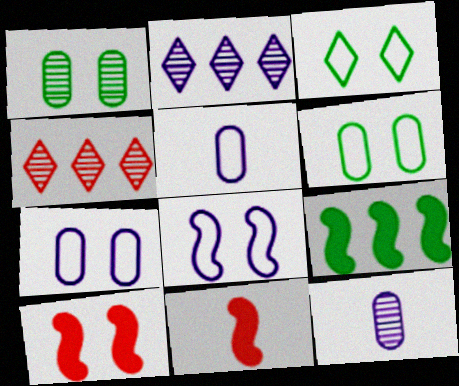[[2, 6, 11]]